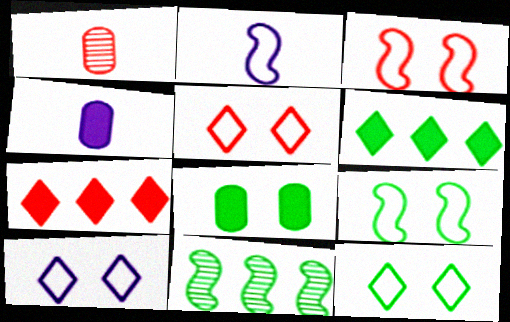[[1, 3, 7], 
[4, 5, 11], 
[5, 10, 12]]